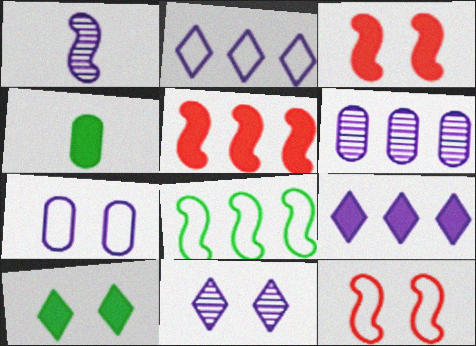[[1, 3, 8], 
[1, 6, 11], 
[1, 7, 9], 
[3, 4, 9]]